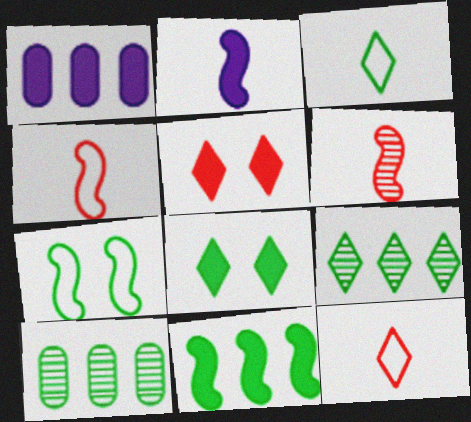[[3, 8, 9]]